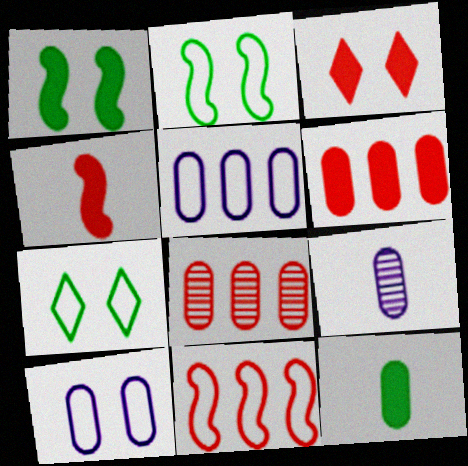[[3, 4, 6], 
[8, 10, 12]]